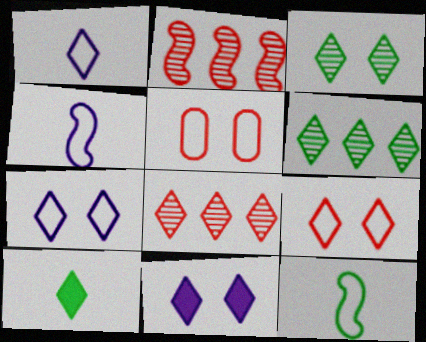[[3, 9, 11], 
[7, 8, 10]]